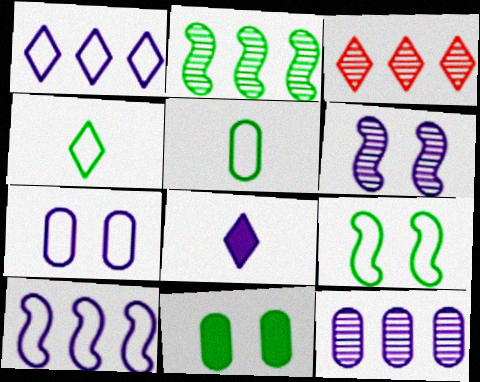[[2, 3, 12], 
[2, 4, 11]]